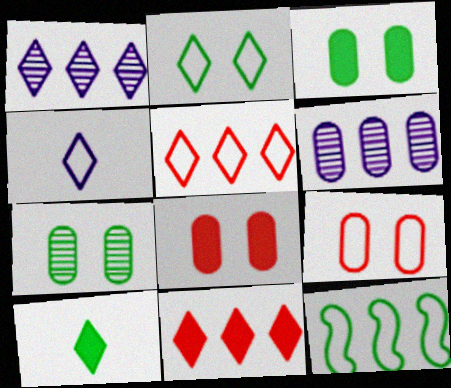[[2, 4, 5], 
[4, 9, 12], 
[6, 11, 12], 
[7, 10, 12]]